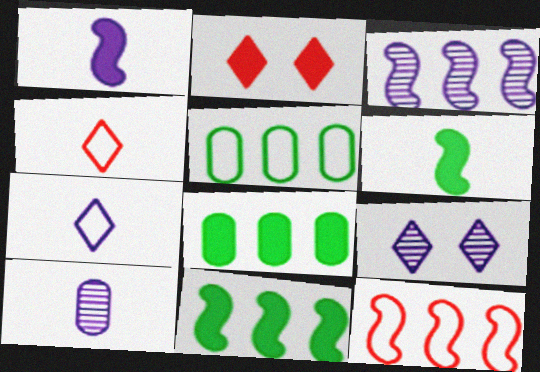[[1, 2, 8], 
[1, 7, 10], 
[3, 9, 10], 
[3, 11, 12], 
[4, 6, 10]]